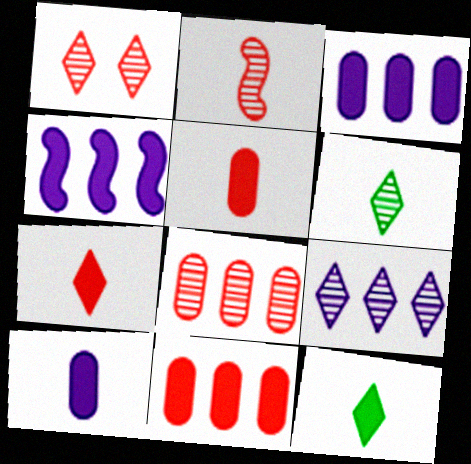[[1, 2, 8], 
[1, 6, 9]]